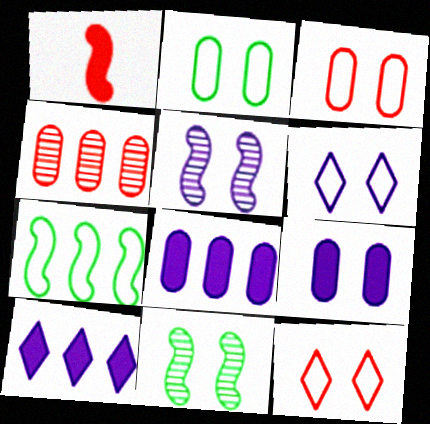[[1, 4, 12], 
[1, 5, 7], 
[4, 7, 10], 
[5, 6, 9], 
[9, 11, 12]]